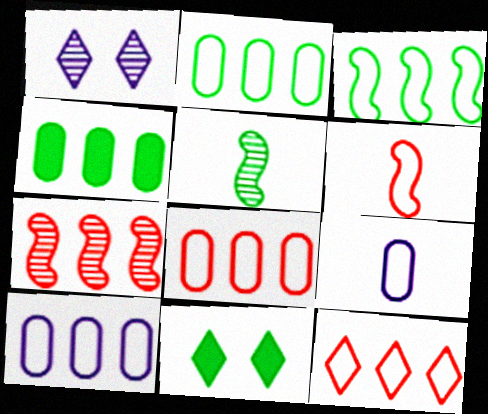[[1, 4, 6], 
[2, 5, 11], 
[2, 8, 10], 
[3, 10, 12], 
[7, 9, 11]]